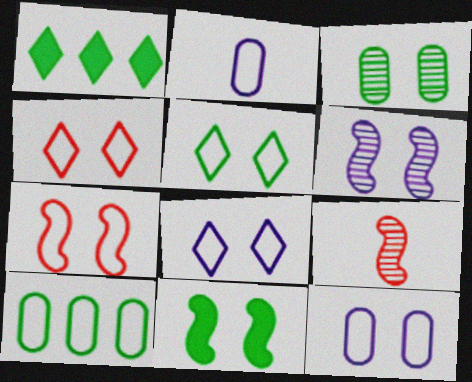[[1, 9, 12], 
[3, 5, 11], 
[4, 5, 8], 
[5, 7, 12], 
[6, 7, 11]]